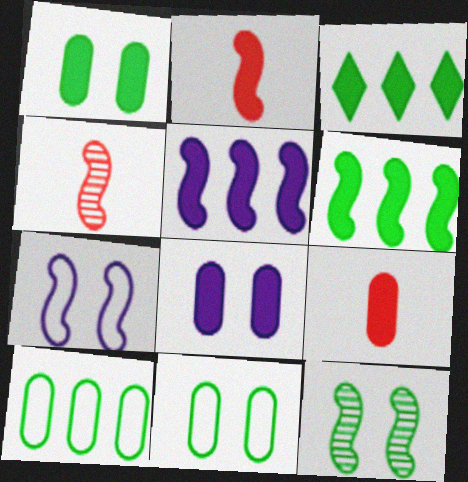[[2, 3, 8], 
[4, 6, 7]]